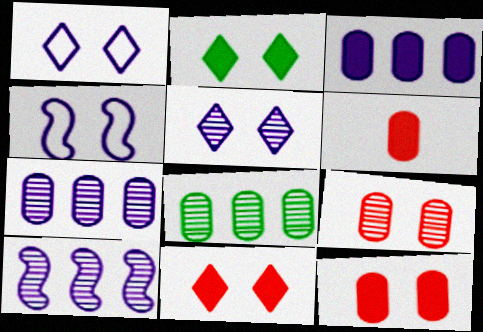[[2, 4, 9]]